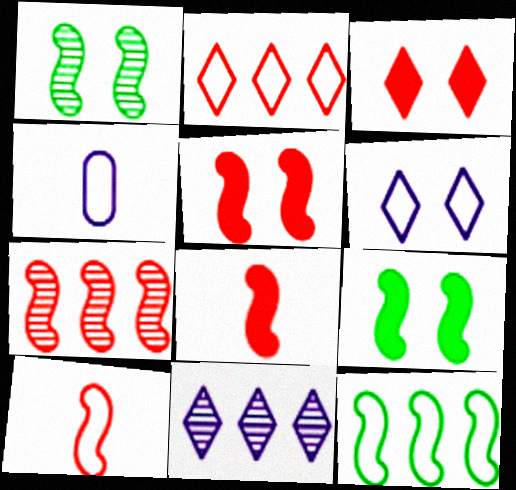[[5, 7, 10]]